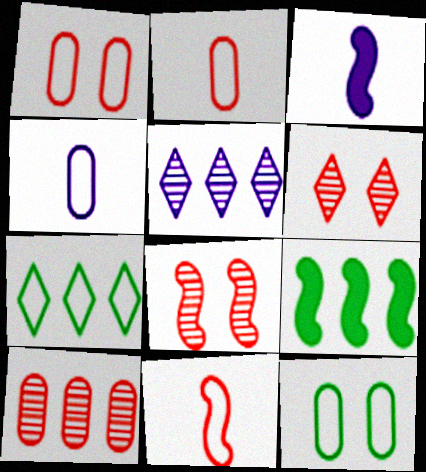[[4, 6, 9]]